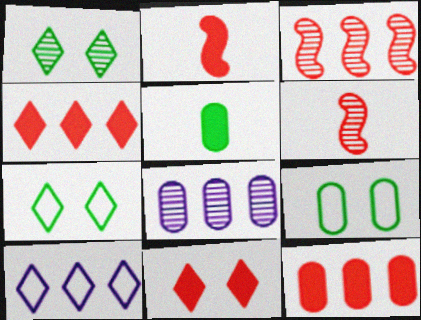[[1, 6, 8], 
[2, 7, 8], 
[2, 11, 12]]